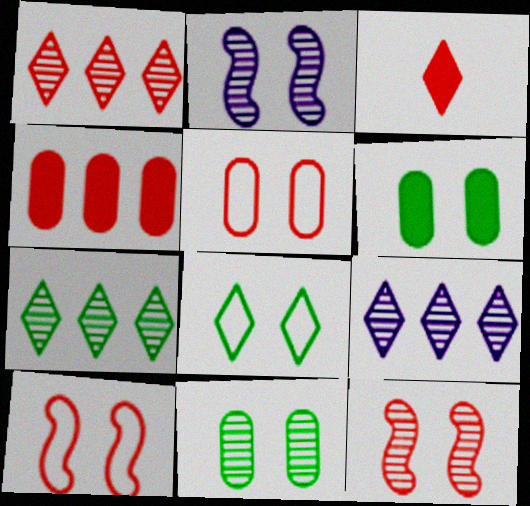[[1, 7, 9], 
[3, 8, 9]]